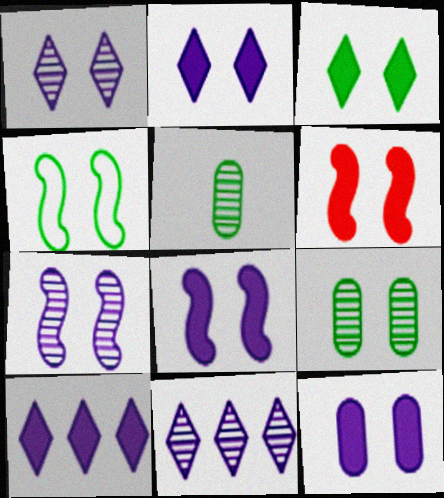[[2, 8, 12], 
[3, 4, 9], 
[3, 6, 12], 
[4, 6, 7]]